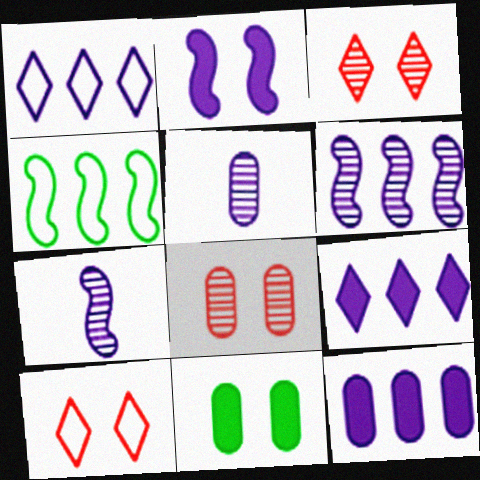[[1, 2, 5], 
[1, 6, 12]]